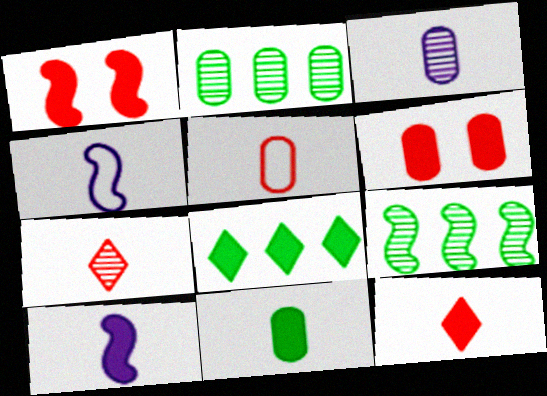[[1, 4, 9], 
[3, 5, 11], 
[4, 7, 11], 
[6, 8, 10], 
[10, 11, 12]]